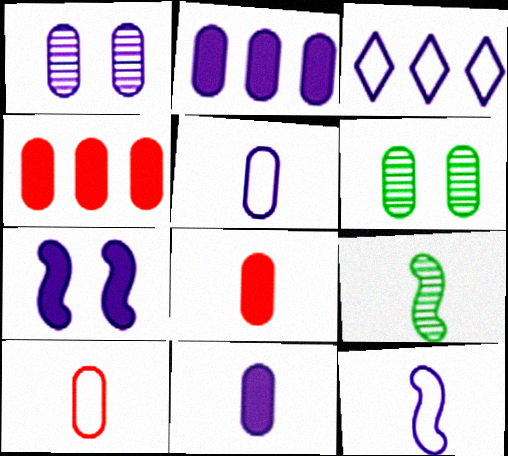[[1, 2, 5], 
[2, 6, 10], 
[4, 5, 6]]